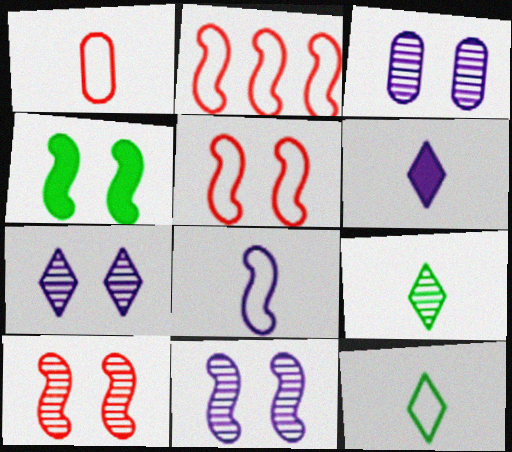[[1, 8, 12], 
[3, 7, 11], 
[4, 5, 11]]